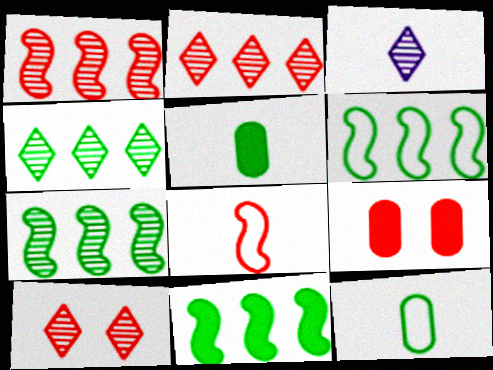[[2, 8, 9], 
[3, 4, 10], 
[3, 5, 8], 
[3, 6, 9], 
[6, 7, 11]]